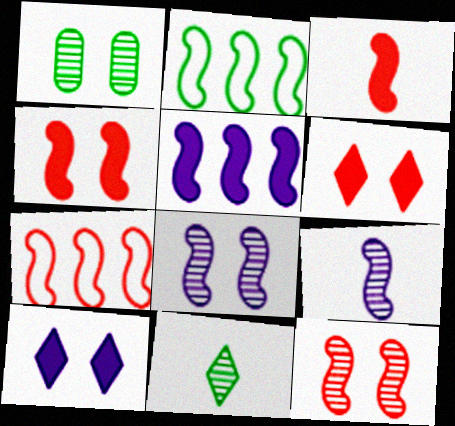[[2, 3, 8], 
[2, 4, 9], 
[3, 7, 12]]